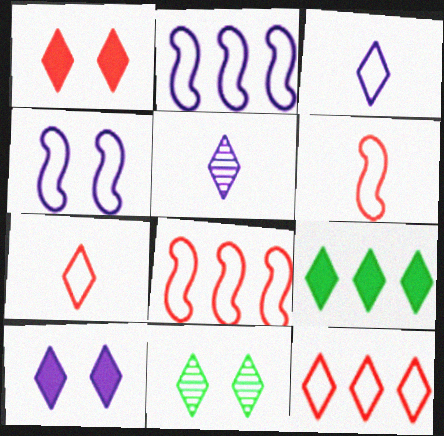[]